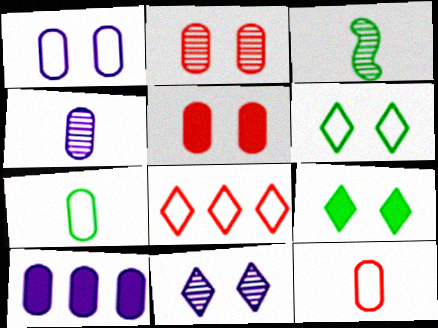[[1, 4, 10], 
[2, 7, 10]]